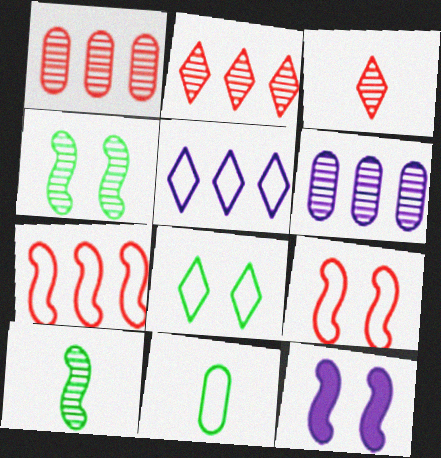[[2, 11, 12], 
[3, 4, 6], 
[4, 9, 12], 
[5, 9, 11], 
[7, 10, 12]]